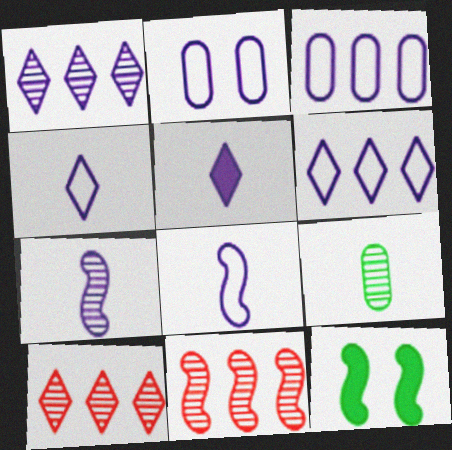[[2, 6, 8], 
[8, 11, 12]]